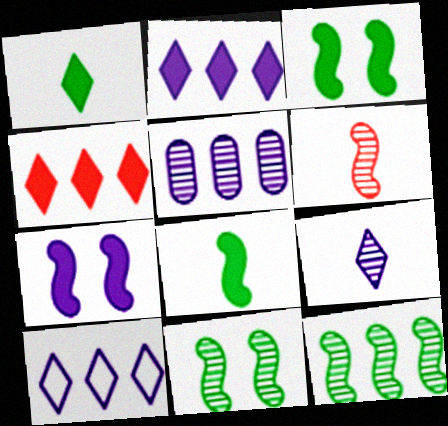[]